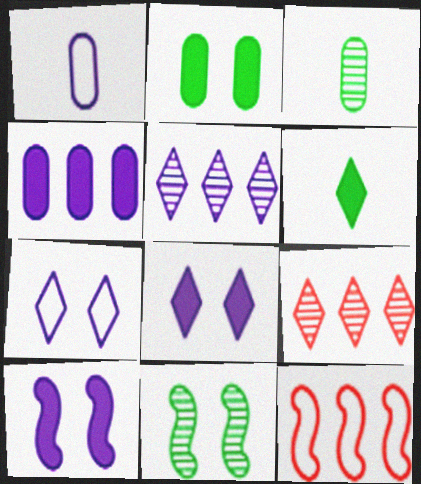[[1, 5, 10], 
[3, 8, 12], 
[6, 7, 9]]